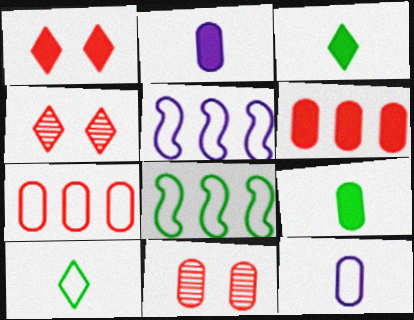[[2, 4, 8], 
[3, 5, 11], 
[4, 5, 9]]